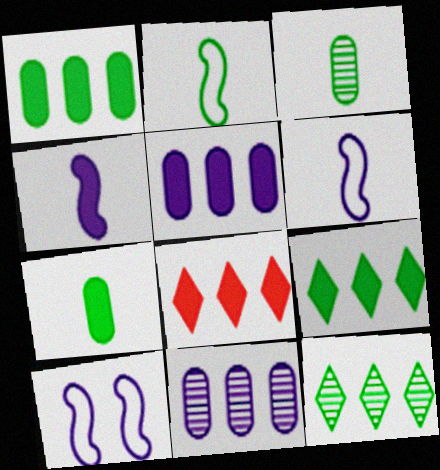[[3, 8, 10]]